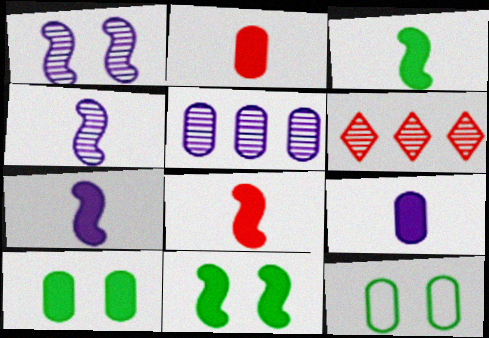[[2, 5, 12], 
[3, 7, 8], 
[6, 7, 12]]